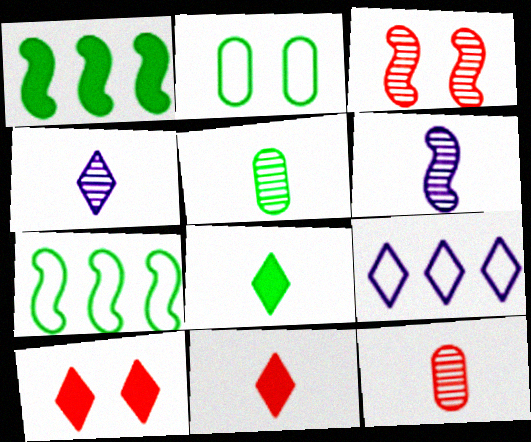[]